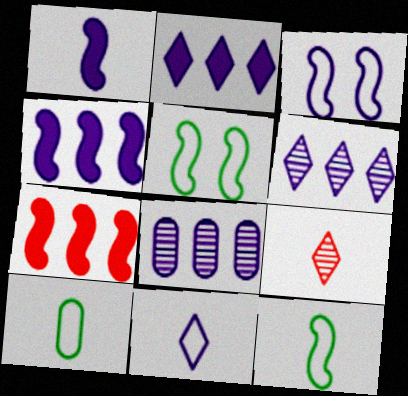[[1, 9, 10]]